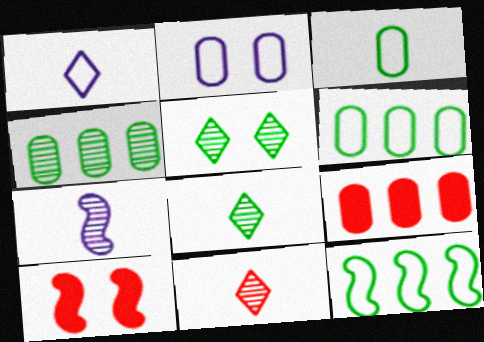[[1, 4, 10], 
[2, 5, 10], 
[7, 10, 12]]